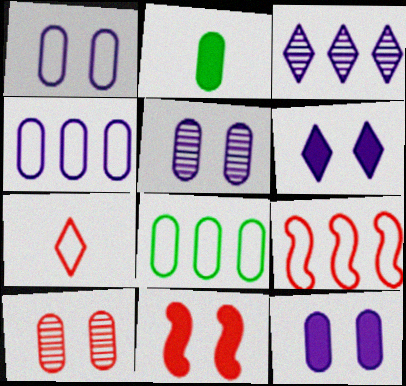[[1, 5, 12], 
[2, 4, 10]]